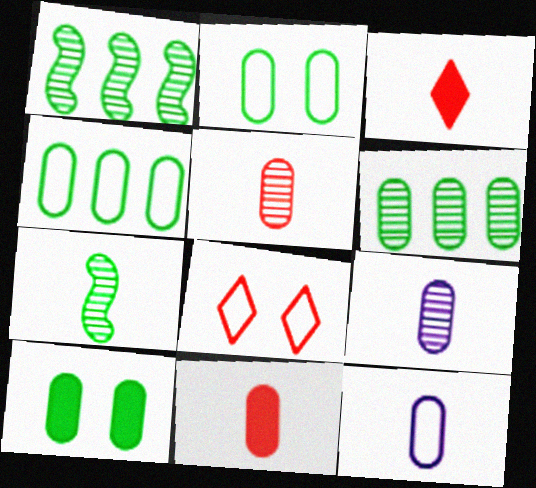[[3, 7, 12]]